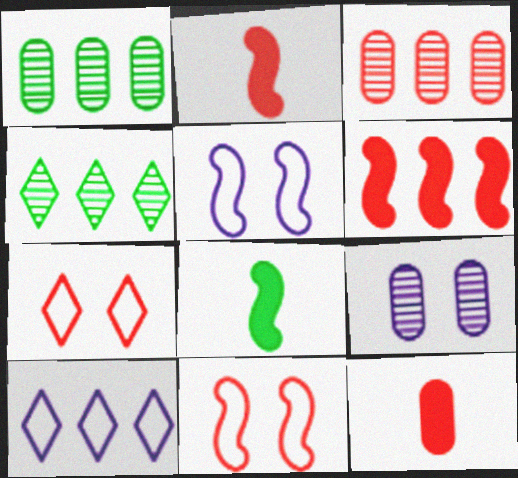[[1, 6, 10], 
[2, 3, 7], 
[4, 5, 12]]